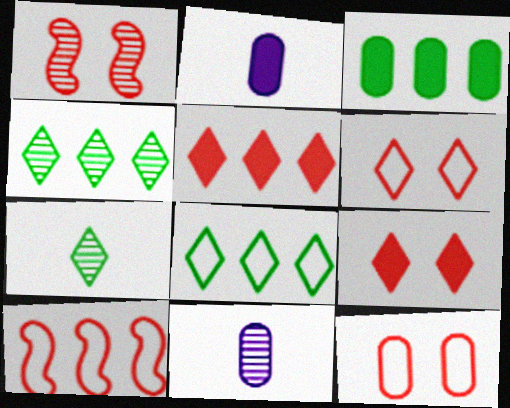[[1, 2, 8], 
[1, 4, 11], 
[1, 9, 12], 
[3, 11, 12]]